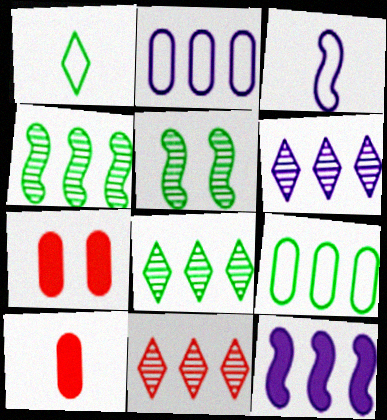[[2, 6, 12], 
[3, 7, 8], 
[6, 8, 11], 
[9, 11, 12]]